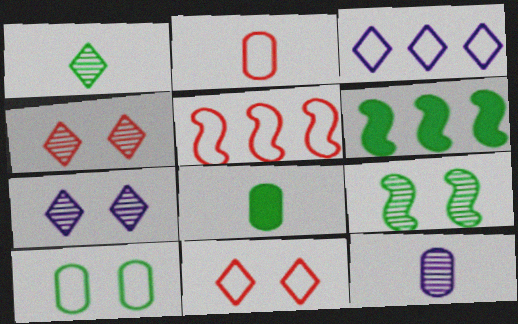[[1, 6, 10], 
[2, 5, 11], 
[2, 6, 7], 
[2, 8, 12], 
[5, 7, 8], 
[6, 11, 12]]